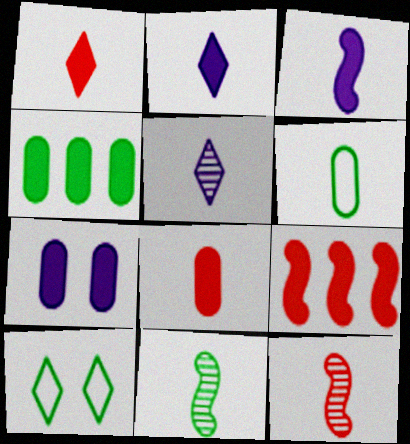[[2, 6, 12], 
[4, 7, 8], 
[4, 10, 11]]